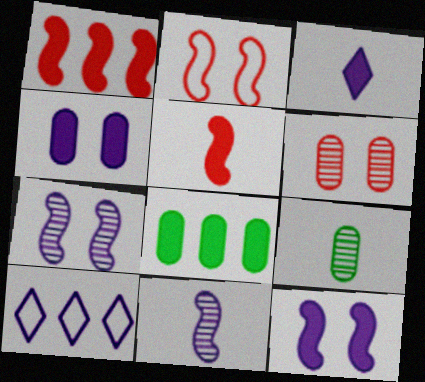[[4, 10, 11]]